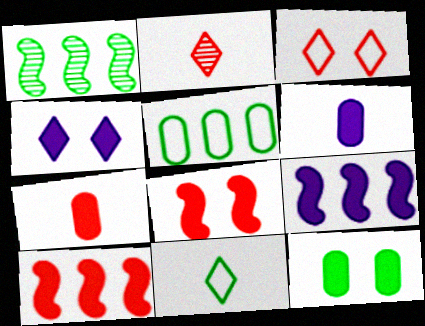[[1, 3, 6], 
[1, 11, 12], 
[4, 6, 9], 
[4, 8, 12]]